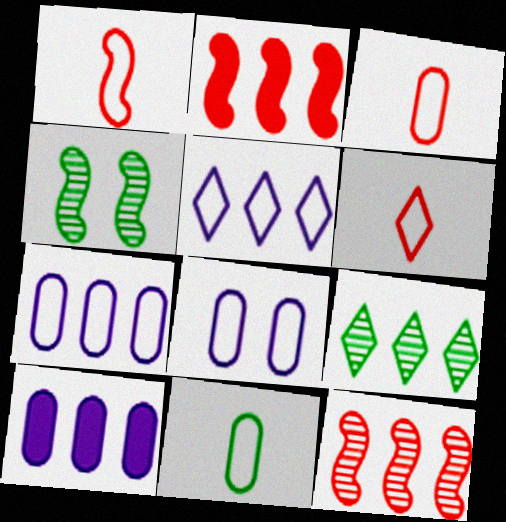[[1, 3, 6], 
[2, 7, 9], 
[4, 6, 10]]